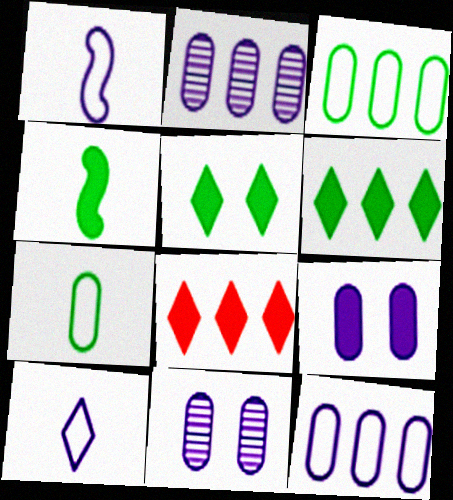[[4, 8, 9]]